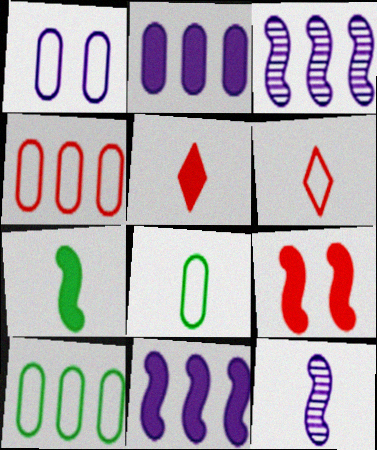[[1, 4, 8], 
[5, 8, 12], 
[7, 9, 11]]